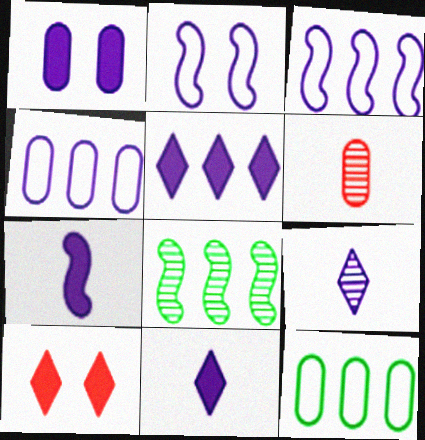[[1, 3, 9], 
[1, 5, 7], 
[1, 6, 12]]